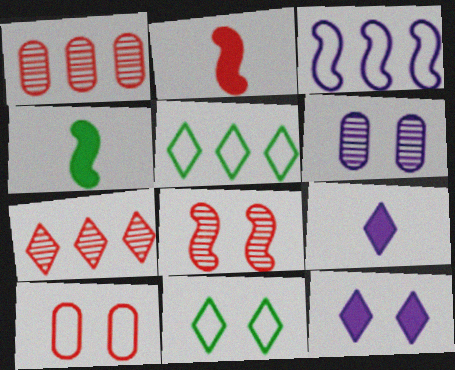[[2, 5, 6], 
[2, 7, 10], 
[3, 4, 8], 
[3, 6, 9], 
[7, 9, 11]]